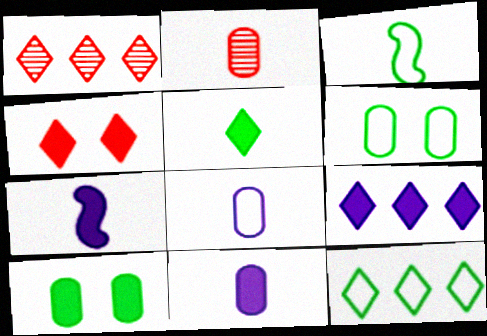[[1, 6, 7], 
[1, 9, 12], 
[3, 6, 12], 
[4, 5, 9]]